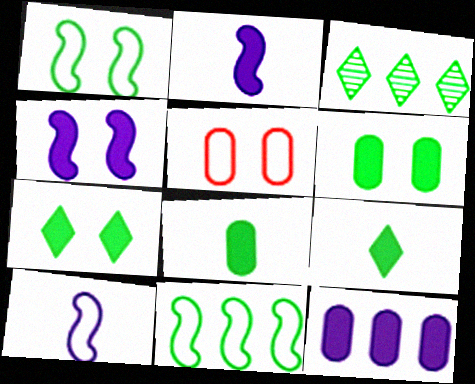[[1, 3, 8], 
[2, 3, 5]]